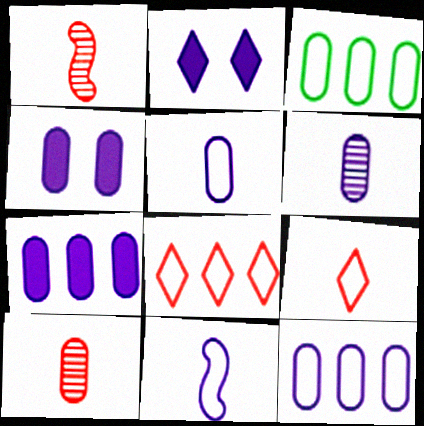[[1, 2, 3], 
[3, 4, 10], 
[4, 6, 12]]